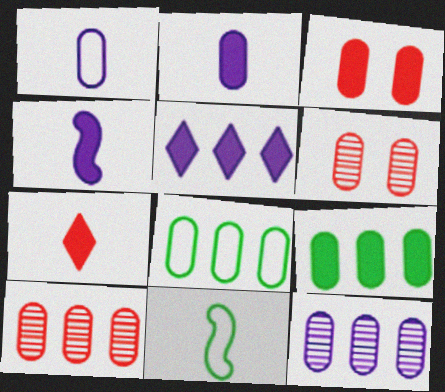[[1, 6, 9], 
[2, 3, 9], 
[2, 6, 8], 
[5, 6, 11]]